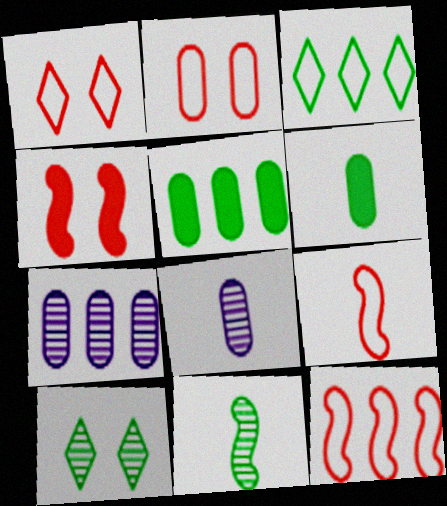[[2, 5, 8], 
[2, 6, 7], 
[3, 4, 8]]